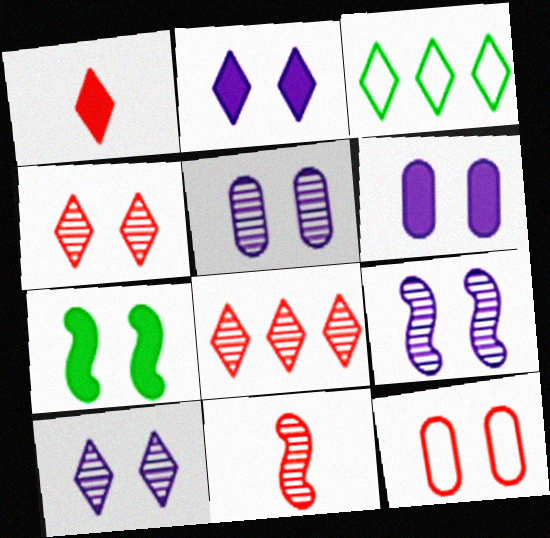[[1, 3, 10], 
[3, 6, 11], 
[5, 9, 10], 
[7, 10, 12]]